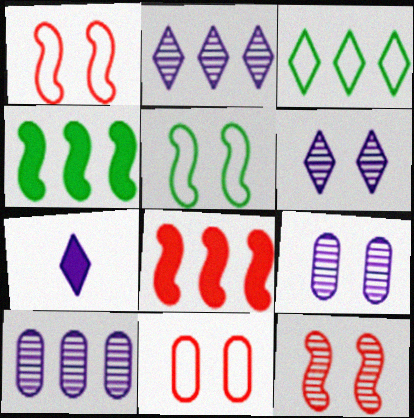[[3, 8, 10]]